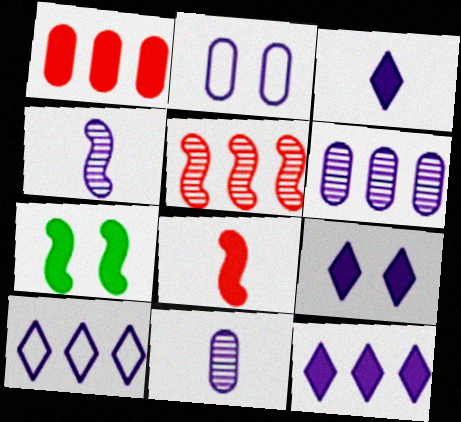[[1, 3, 7], 
[2, 4, 12], 
[3, 9, 12]]